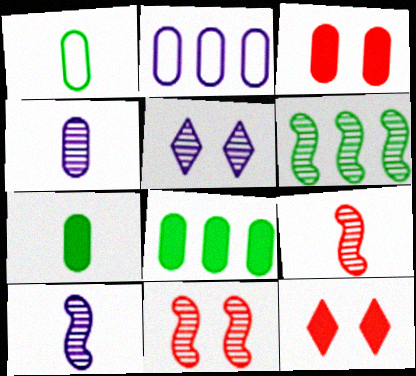[[6, 10, 11]]